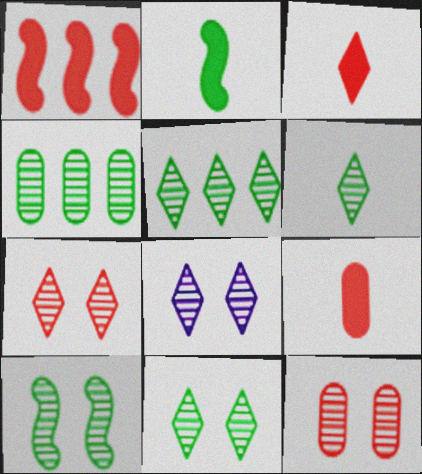[[4, 6, 10], 
[5, 6, 11], 
[7, 8, 11], 
[8, 10, 12]]